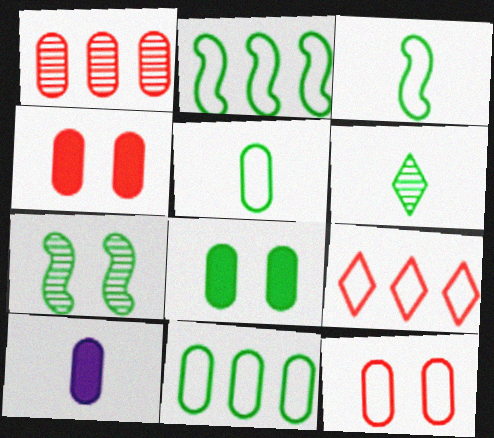[[2, 6, 8], 
[7, 9, 10]]